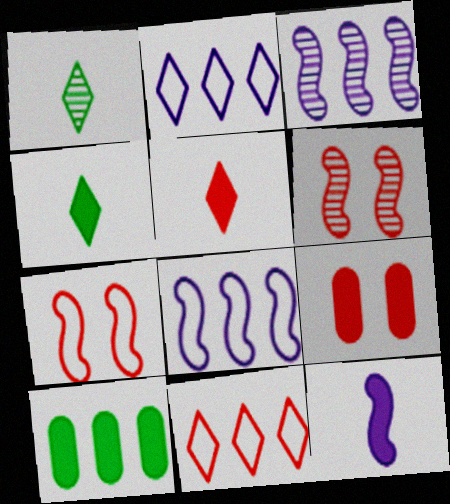[[1, 8, 9], 
[3, 10, 11]]